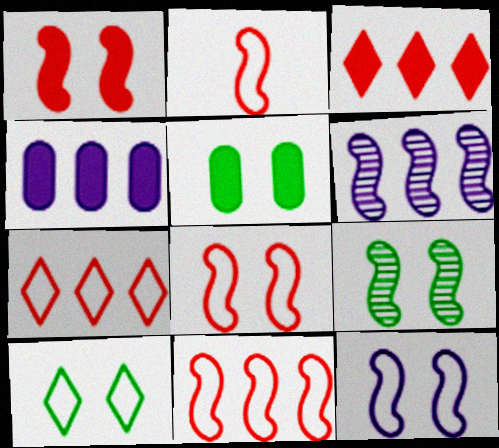[[1, 9, 12], 
[2, 8, 11], 
[5, 9, 10]]